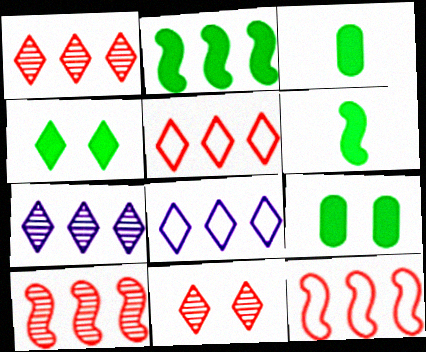[[2, 3, 4]]